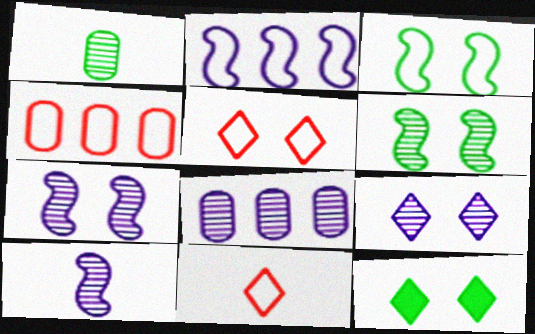[[4, 10, 12], 
[5, 9, 12], 
[8, 9, 10]]